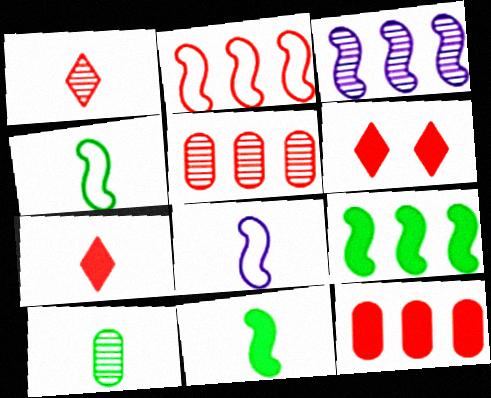[[2, 3, 9], 
[7, 8, 10]]